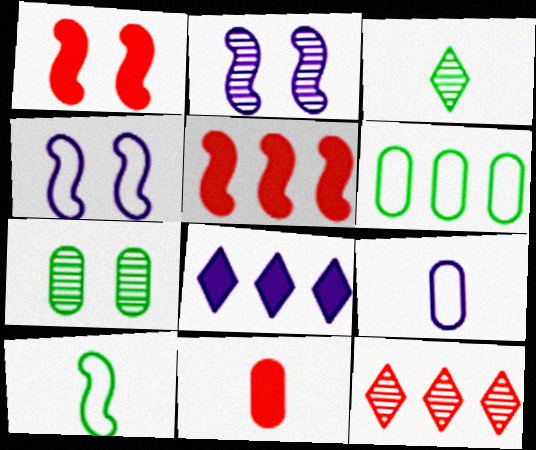[[2, 5, 10], 
[2, 8, 9]]